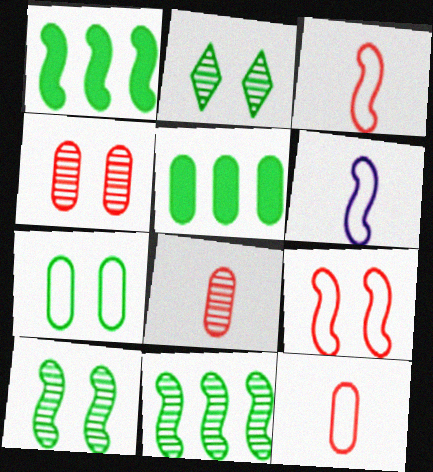[]